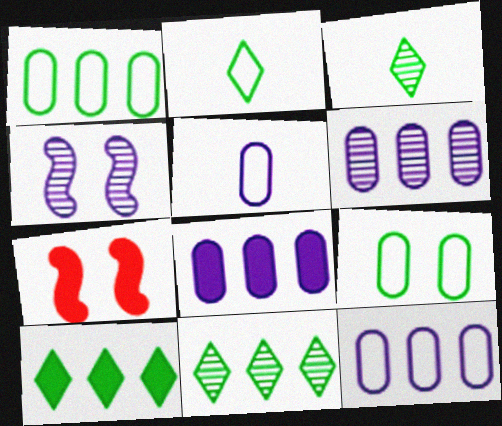[[2, 6, 7], 
[3, 7, 12], 
[5, 7, 11], 
[6, 8, 12]]